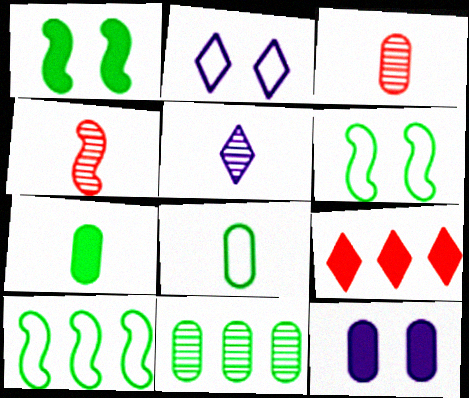[]